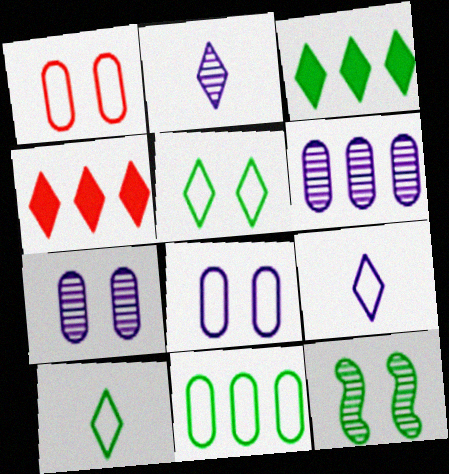[[2, 4, 5]]